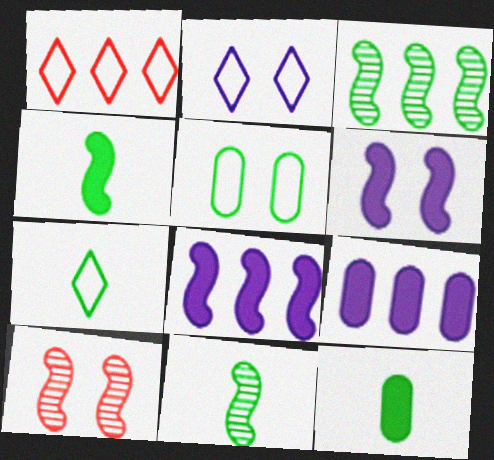[[1, 2, 7], 
[1, 3, 9], 
[7, 9, 10], 
[7, 11, 12]]